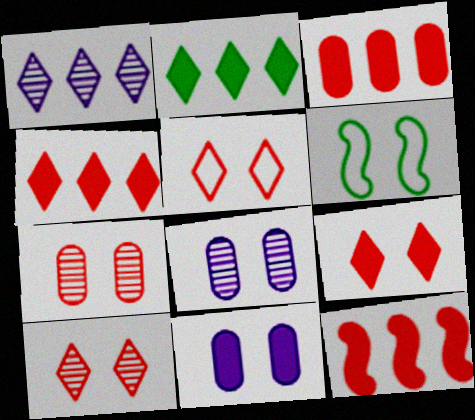[[3, 4, 12], 
[5, 9, 10], 
[6, 8, 9], 
[6, 10, 11]]